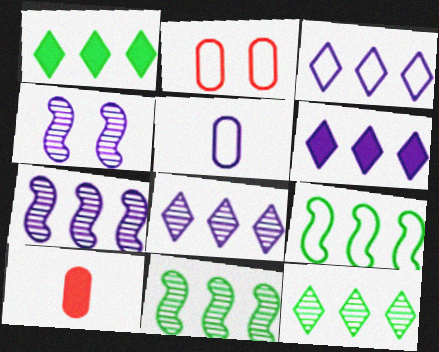[[3, 6, 8], 
[4, 5, 6]]